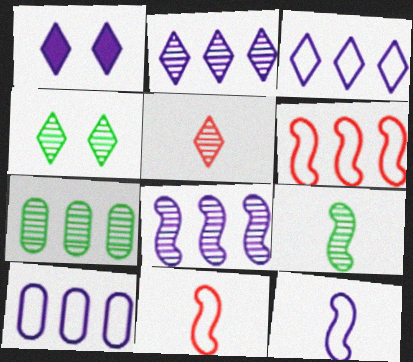[[1, 7, 11], 
[2, 4, 5], 
[4, 7, 9]]